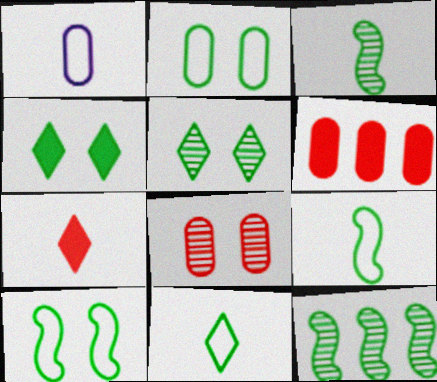[[1, 3, 7]]